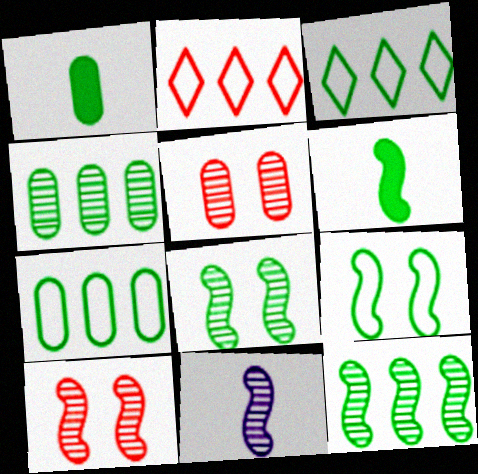[[1, 3, 8], 
[6, 9, 12], 
[10, 11, 12]]